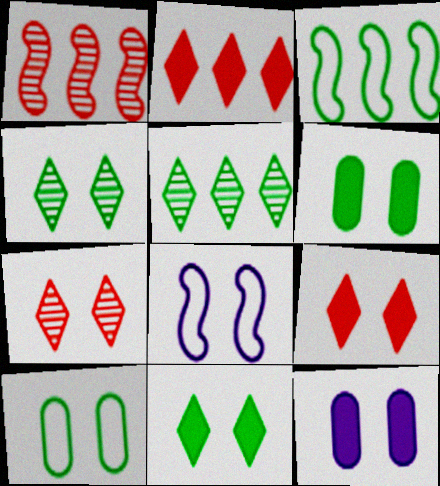[[6, 7, 8]]